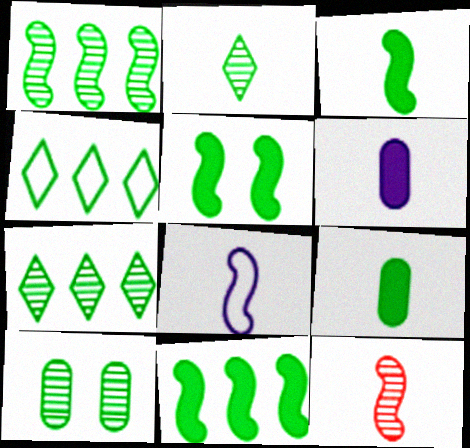[[1, 2, 10], 
[3, 4, 10], 
[3, 5, 11], 
[3, 8, 12]]